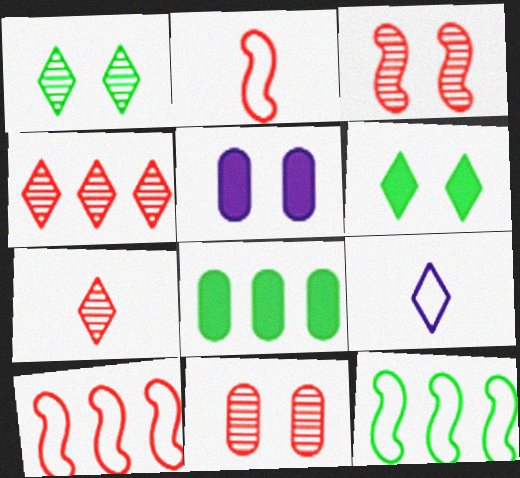[[3, 8, 9], 
[4, 6, 9], 
[5, 7, 12]]